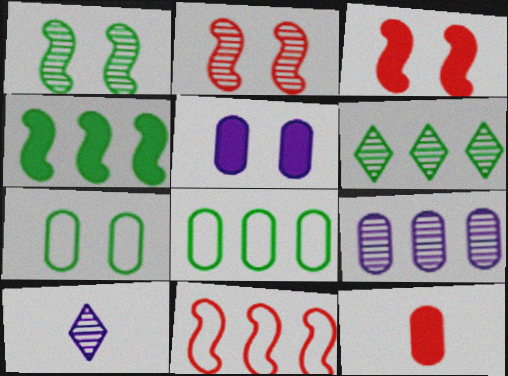[[3, 8, 10], 
[4, 6, 8], 
[7, 9, 12]]